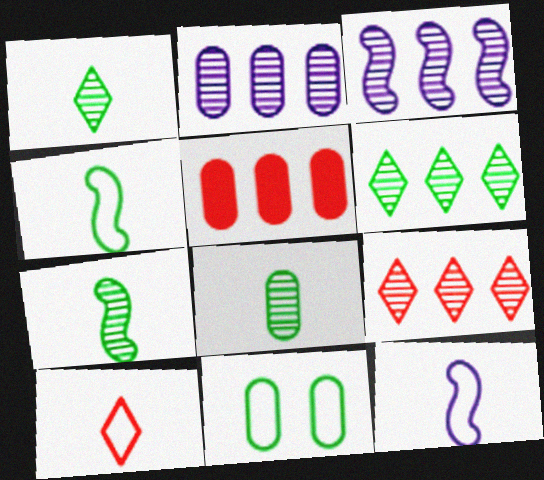[[1, 7, 8]]